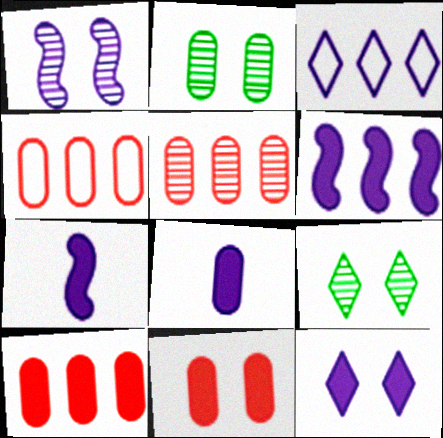[[1, 3, 8], 
[2, 4, 8], 
[4, 5, 10], 
[4, 7, 9], 
[6, 8, 12]]